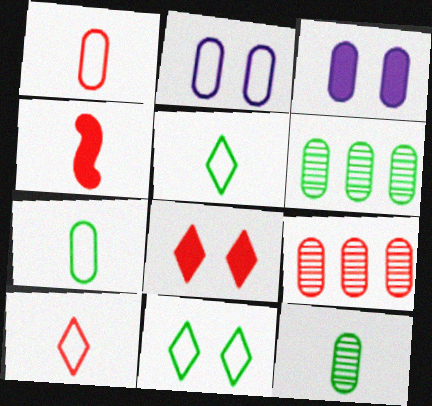[[1, 3, 6], 
[3, 7, 9]]